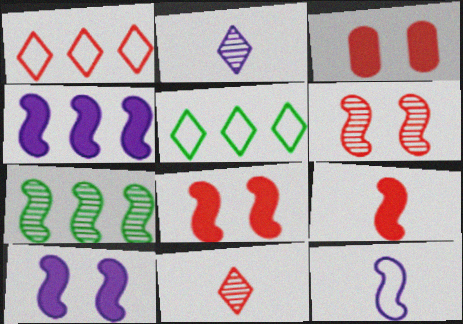[[7, 8, 12]]